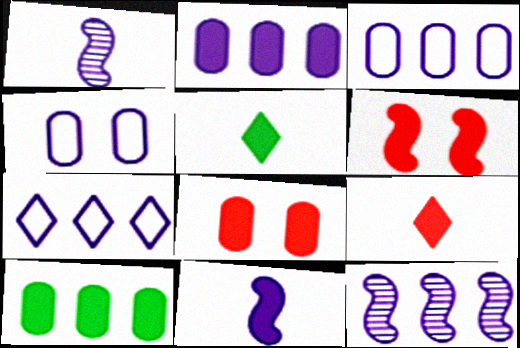[[2, 5, 6], 
[2, 7, 12]]